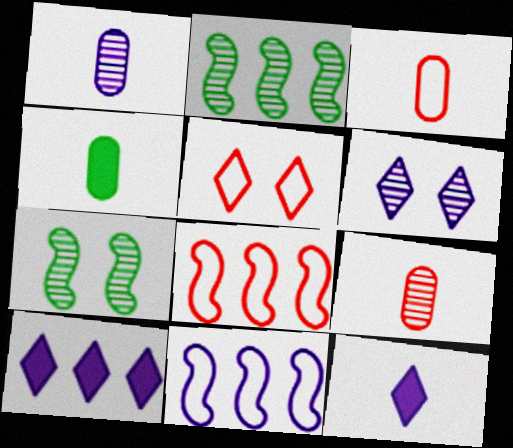[[1, 3, 4], 
[2, 6, 9], 
[3, 5, 8], 
[3, 7, 10], 
[4, 6, 8]]